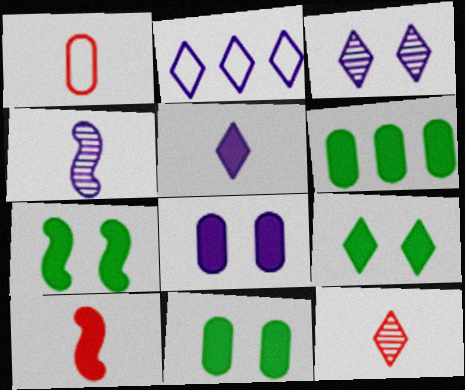[[1, 10, 12], 
[2, 3, 5], 
[2, 4, 8], 
[2, 9, 12], 
[7, 9, 11]]